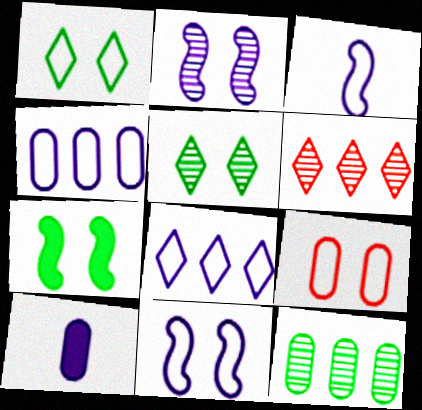[[1, 9, 11], 
[2, 8, 10], 
[9, 10, 12]]